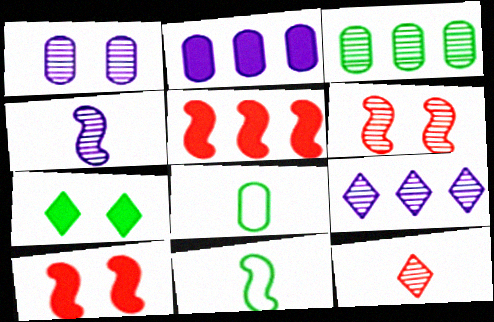[[1, 4, 9], 
[3, 7, 11], 
[8, 9, 10]]